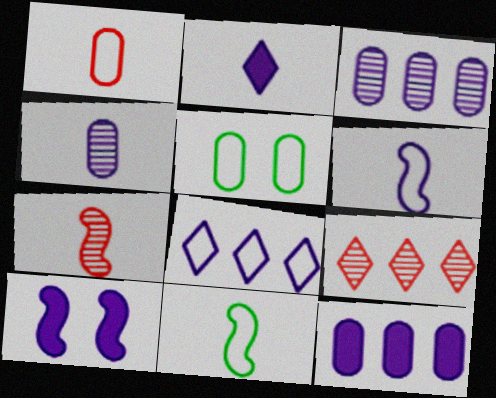[[2, 4, 6], 
[2, 10, 12], 
[4, 8, 10]]